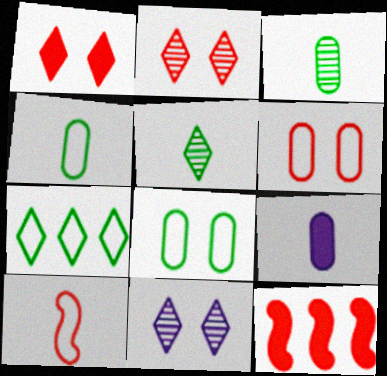[[4, 11, 12], 
[5, 9, 10]]